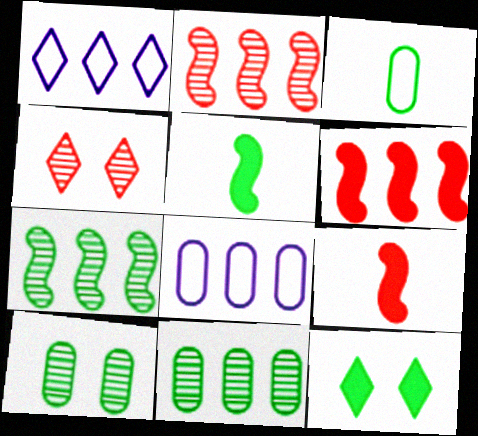[[1, 6, 11], 
[1, 9, 10], 
[3, 7, 12], 
[4, 5, 8]]